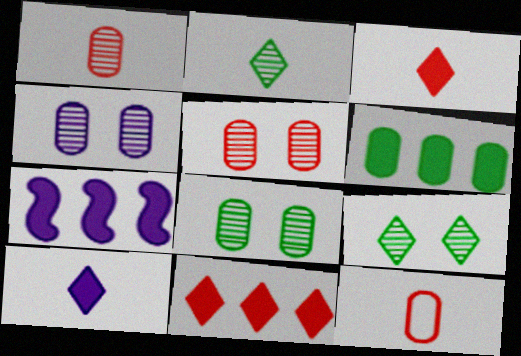[[4, 5, 8], 
[4, 6, 12], 
[6, 7, 11], 
[7, 9, 12]]